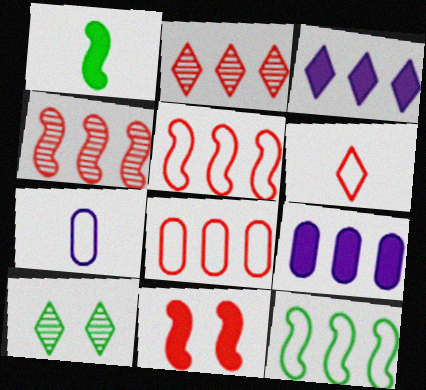[[2, 9, 12], 
[3, 6, 10]]